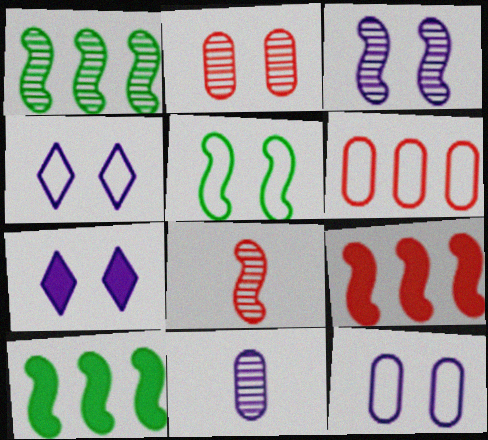[[1, 3, 8], 
[2, 5, 7], 
[3, 7, 12]]